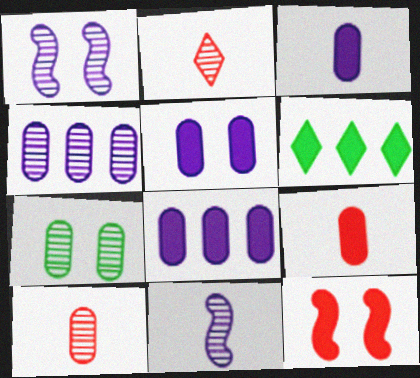[[3, 5, 8], 
[3, 6, 12], 
[4, 7, 10]]